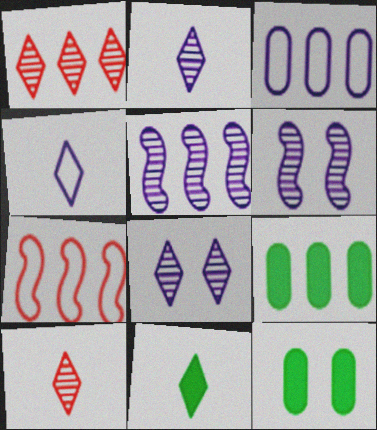[[2, 7, 12], 
[4, 10, 11]]